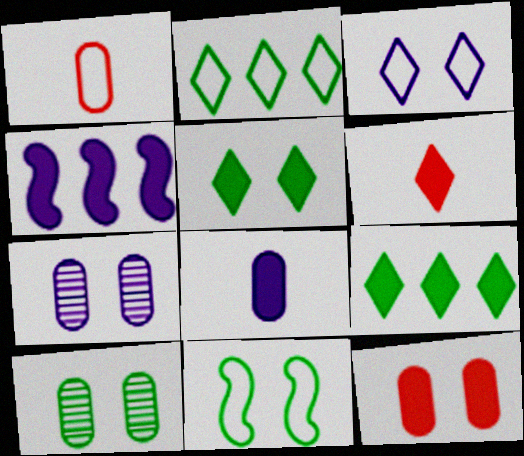[[5, 10, 11]]